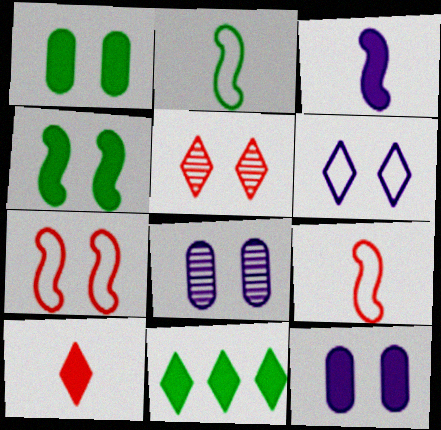[[8, 9, 11]]